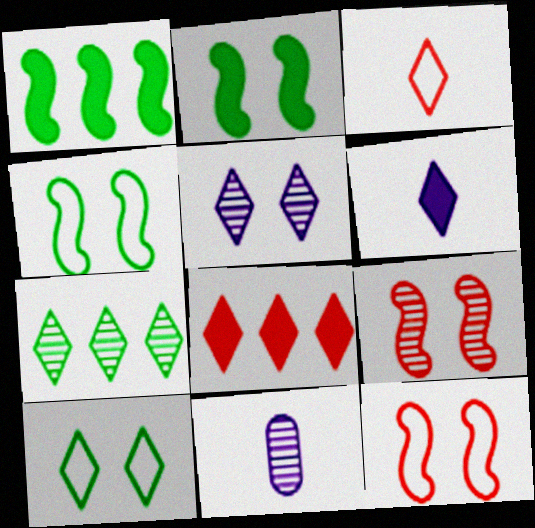[[4, 8, 11], 
[7, 9, 11]]